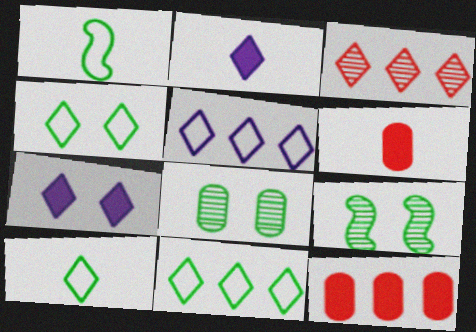[[2, 3, 4], 
[3, 7, 10], 
[4, 10, 11], 
[5, 6, 9]]